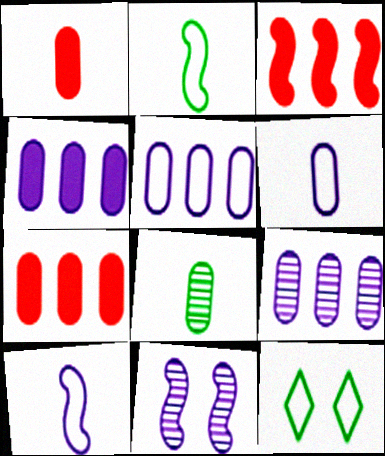[[1, 6, 8], 
[2, 3, 11], 
[4, 5, 9]]